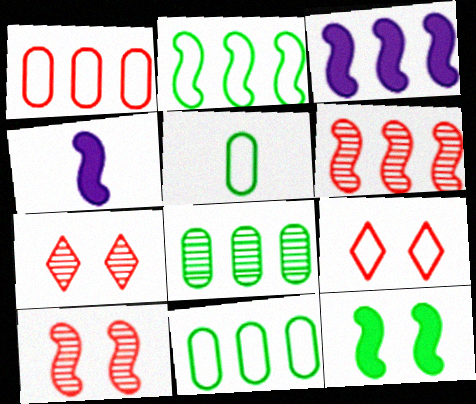[[2, 3, 6], 
[2, 4, 10], 
[3, 5, 7], 
[4, 7, 11], 
[4, 8, 9]]